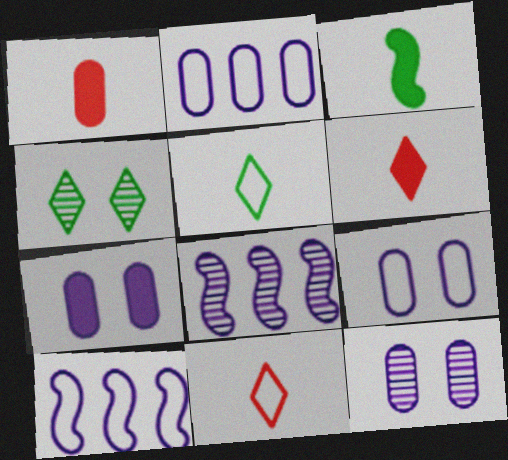[[1, 4, 10], 
[7, 9, 12]]